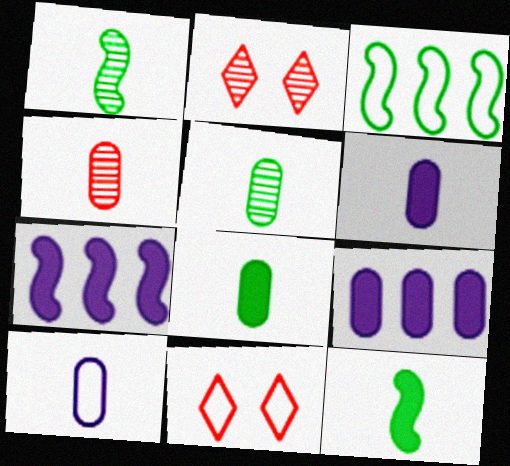[[1, 9, 11], 
[2, 3, 6], 
[3, 10, 11], 
[4, 8, 10], 
[5, 7, 11]]